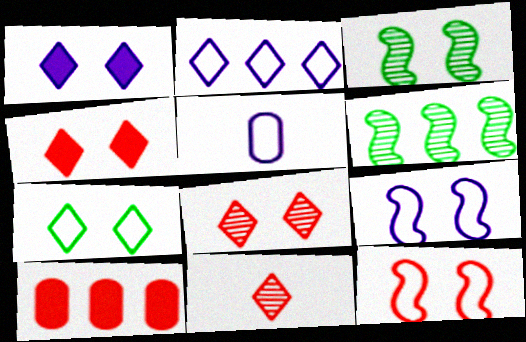[[1, 7, 8], 
[2, 5, 9], 
[2, 6, 10], 
[4, 5, 6], 
[10, 11, 12]]